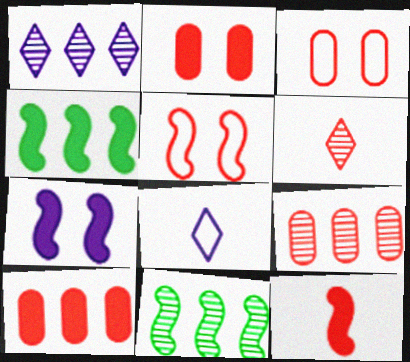[[1, 9, 11], 
[2, 8, 11], 
[4, 7, 12], 
[5, 6, 10]]